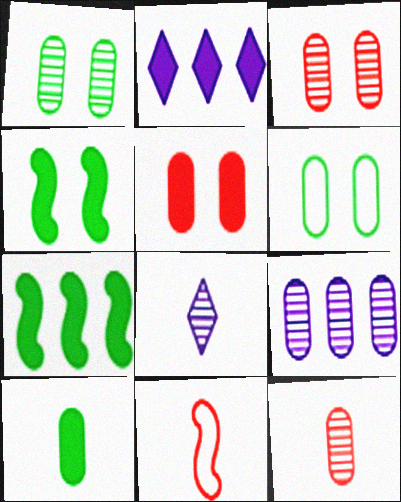[[1, 2, 11], 
[1, 9, 12], 
[8, 10, 11]]